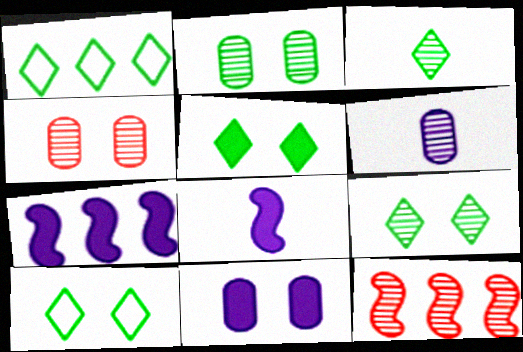[[1, 3, 5], 
[1, 4, 8], 
[5, 9, 10], 
[6, 9, 12]]